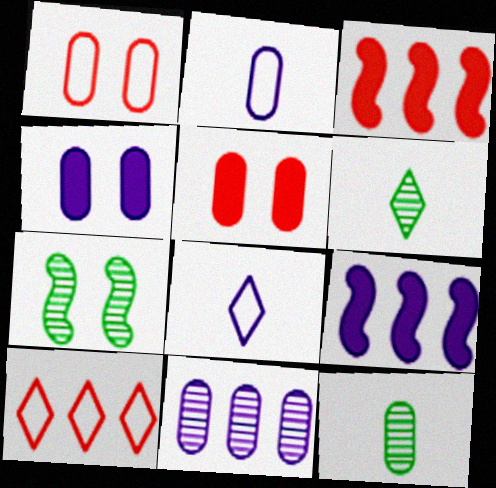[[1, 6, 9], 
[2, 4, 11]]